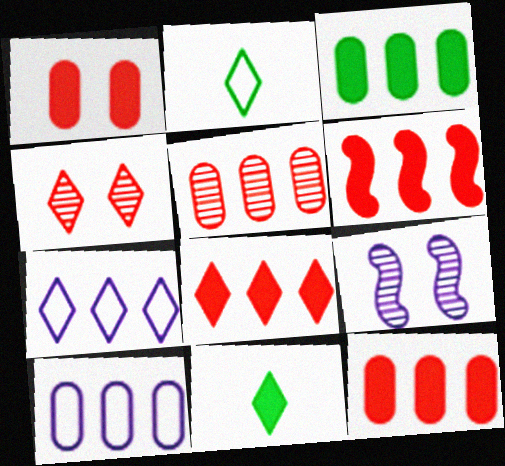[[2, 9, 12], 
[3, 5, 10], 
[4, 7, 11], 
[6, 8, 12]]